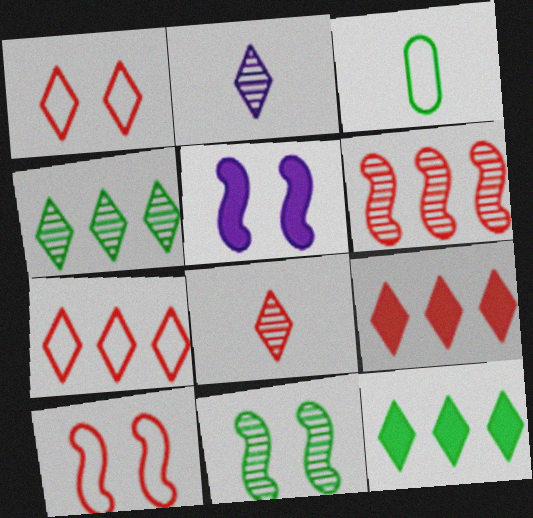[[1, 2, 12], 
[1, 8, 9], 
[3, 11, 12], 
[5, 10, 11]]